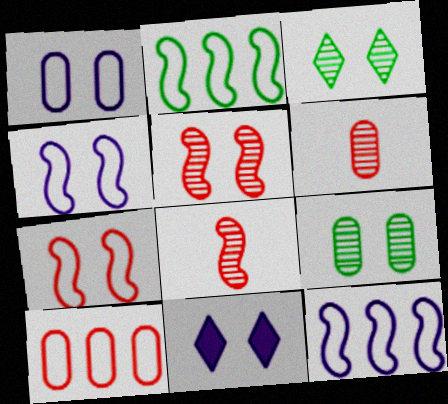[[2, 6, 11], 
[7, 9, 11]]